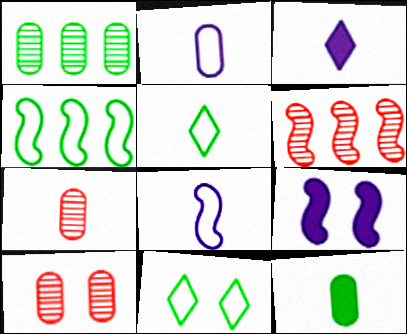[[2, 7, 12], 
[3, 4, 10], 
[9, 10, 11]]